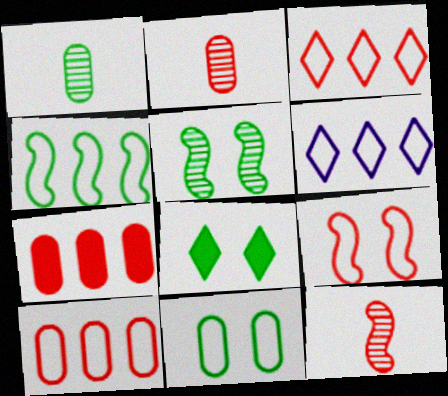[[1, 4, 8], 
[4, 6, 10], 
[5, 8, 11]]